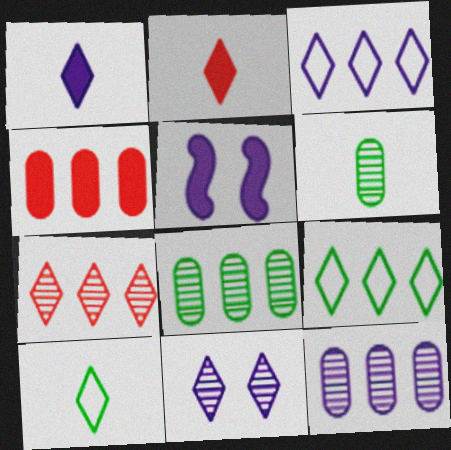[[1, 3, 11], 
[2, 9, 11]]